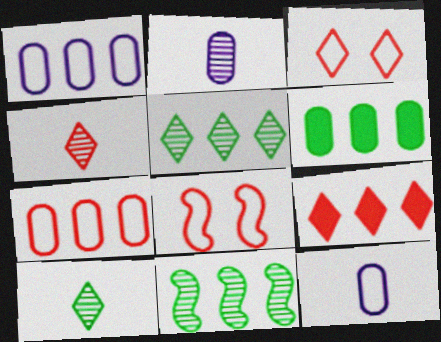[[1, 9, 11], 
[3, 4, 9]]